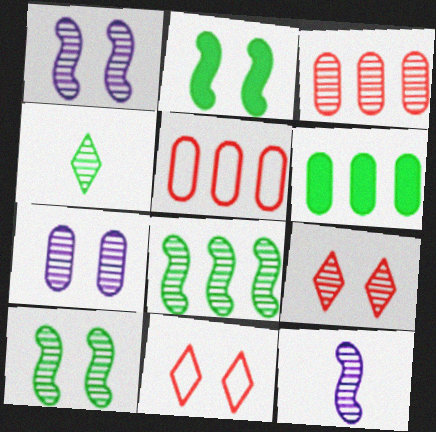[[1, 3, 4], 
[2, 7, 11], 
[6, 11, 12], 
[7, 9, 10]]